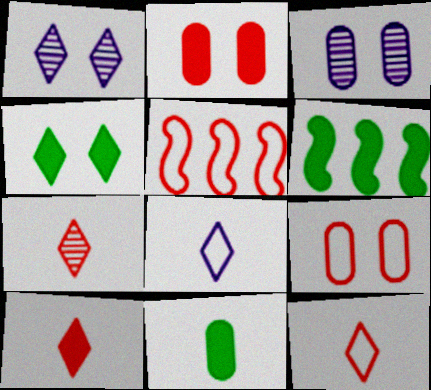[[1, 5, 11], 
[2, 5, 7], 
[3, 6, 12], 
[4, 6, 11], 
[5, 9, 12], 
[7, 10, 12]]